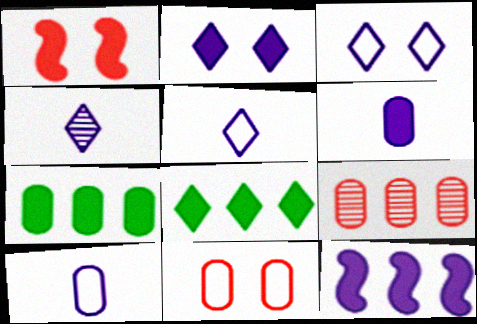[[1, 6, 8], 
[2, 6, 12]]